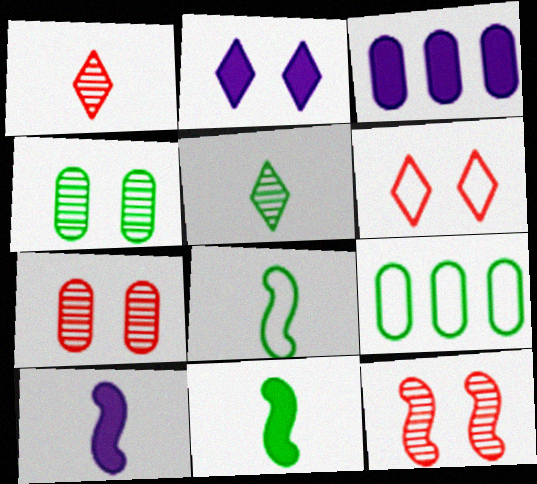[[2, 3, 10]]